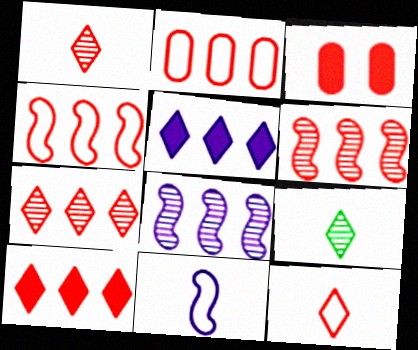[[1, 3, 4], 
[2, 6, 10], 
[3, 6, 12]]